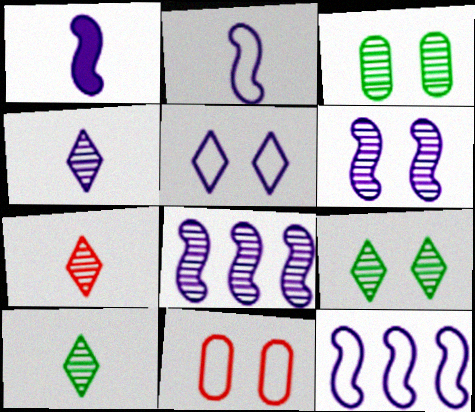[[1, 6, 12], 
[3, 7, 8], 
[4, 7, 10]]